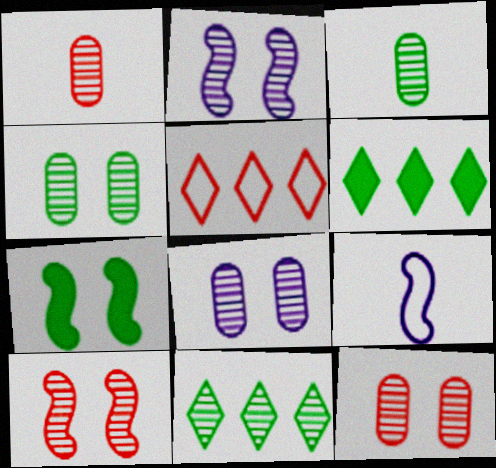[[1, 2, 11], 
[4, 8, 12], 
[6, 9, 12]]